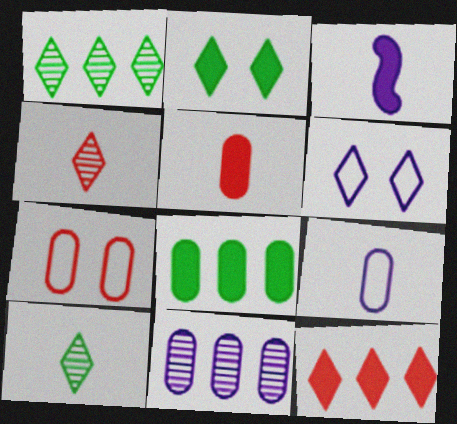[[1, 3, 7], 
[3, 6, 11], 
[6, 10, 12]]